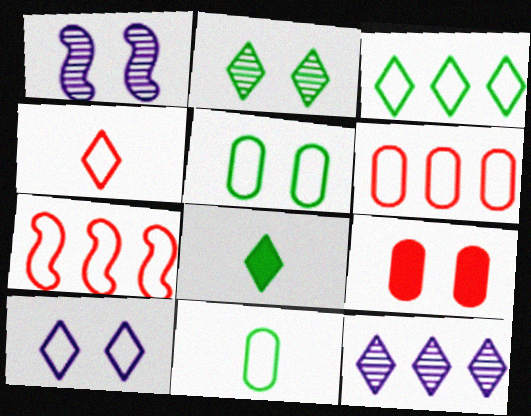[[1, 6, 8], 
[2, 3, 8], 
[3, 4, 10], 
[7, 10, 11]]